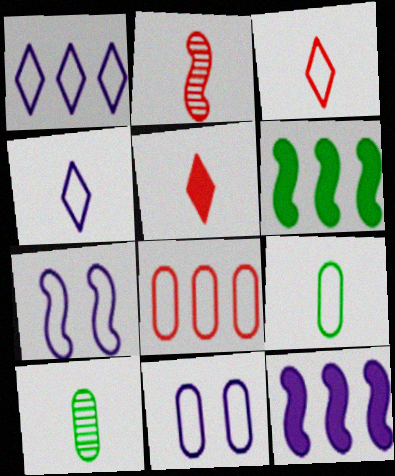[[2, 6, 7], 
[8, 9, 11]]